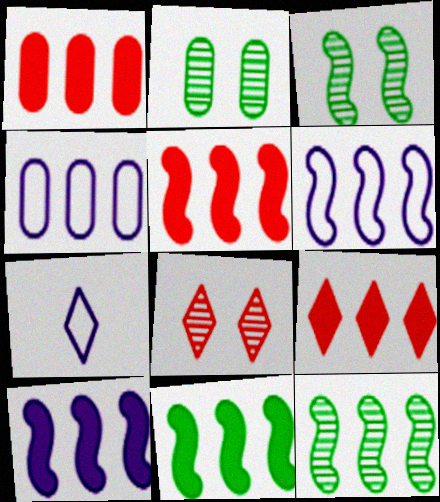[[1, 3, 7], 
[1, 5, 9], 
[2, 5, 7], 
[4, 9, 12], 
[5, 6, 12], 
[5, 10, 11]]